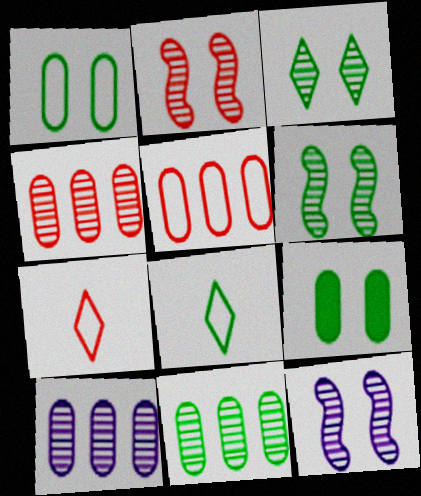[[2, 6, 12], 
[4, 10, 11]]